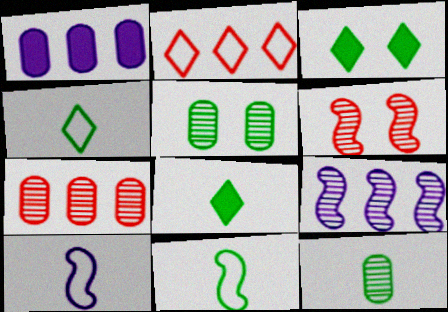[[1, 4, 6], 
[3, 7, 10], 
[8, 11, 12]]